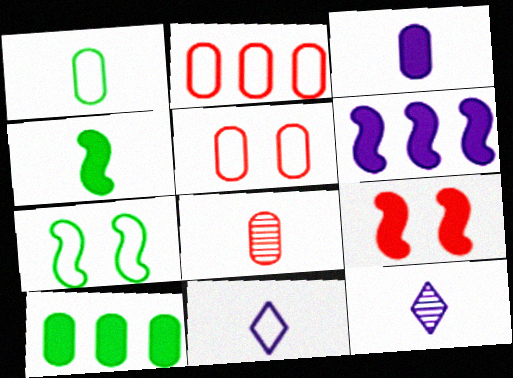[[1, 3, 8], 
[2, 7, 11], 
[4, 6, 9], 
[4, 8, 11]]